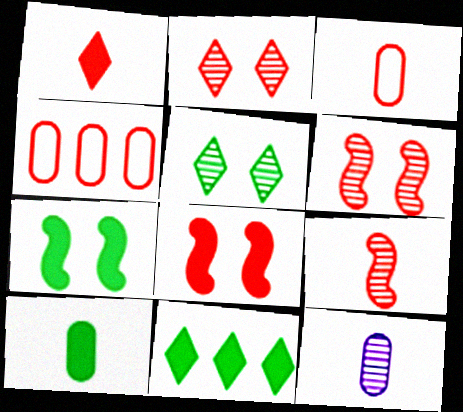[[1, 3, 9], 
[1, 4, 6], 
[3, 10, 12], 
[7, 10, 11]]